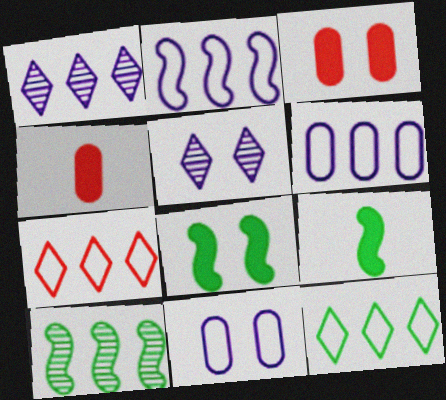[]